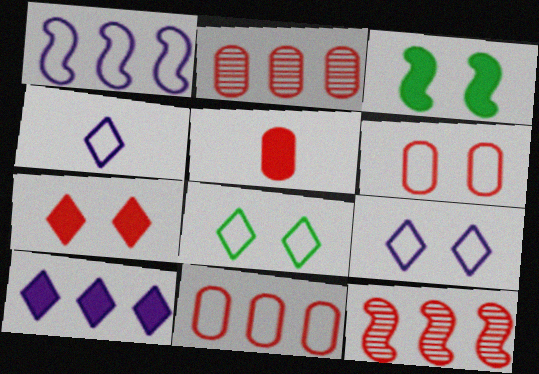[[2, 3, 4], 
[2, 5, 6], 
[3, 5, 10]]